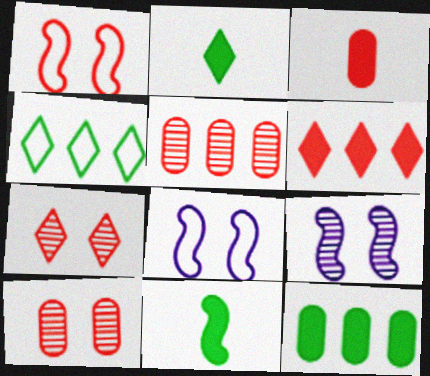[[2, 5, 8], 
[3, 4, 9]]